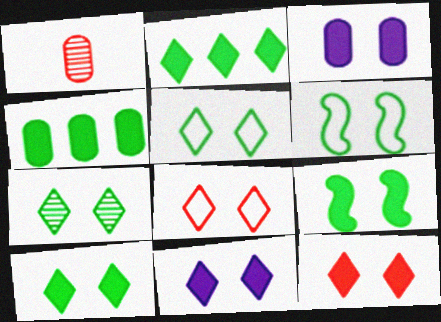[[3, 9, 12], 
[5, 7, 10], 
[7, 8, 11], 
[10, 11, 12]]